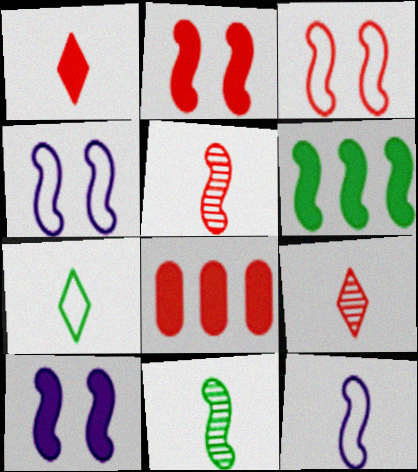[[1, 2, 8], 
[3, 8, 9], 
[4, 5, 6]]